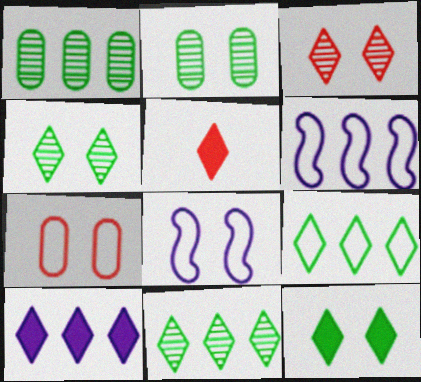[[1, 5, 8], 
[2, 5, 6], 
[5, 10, 12]]